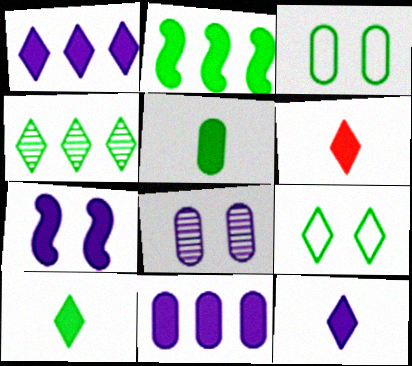[[4, 9, 10], 
[6, 10, 12], 
[7, 11, 12]]